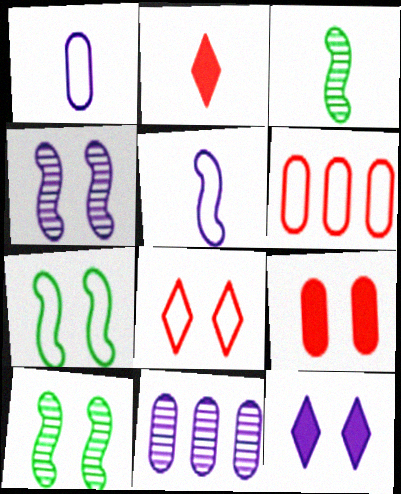[[1, 2, 3], 
[2, 7, 11], 
[3, 6, 12], 
[5, 11, 12]]